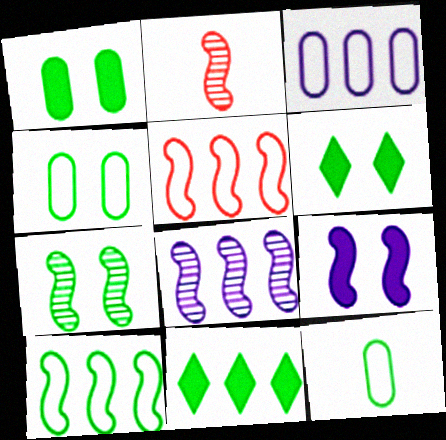[[2, 3, 6], 
[2, 7, 8], 
[2, 9, 10], 
[4, 6, 7], 
[7, 11, 12]]